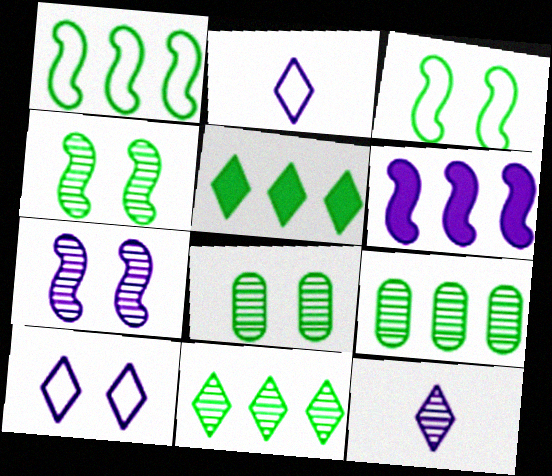[[1, 5, 9]]